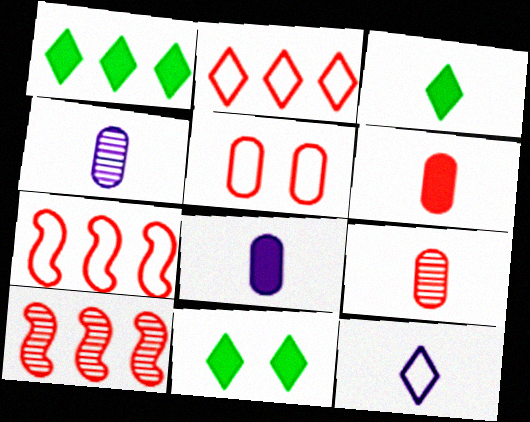[[1, 3, 11], 
[4, 7, 11]]